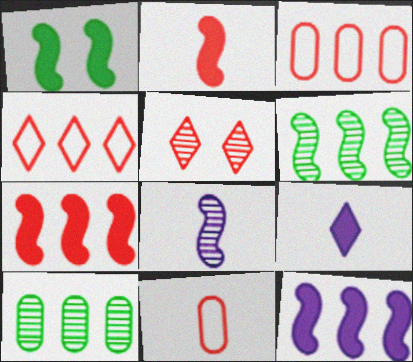[[1, 2, 12], 
[2, 3, 5], 
[4, 10, 12], 
[5, 7, 11], 
[5, 8, 10]]